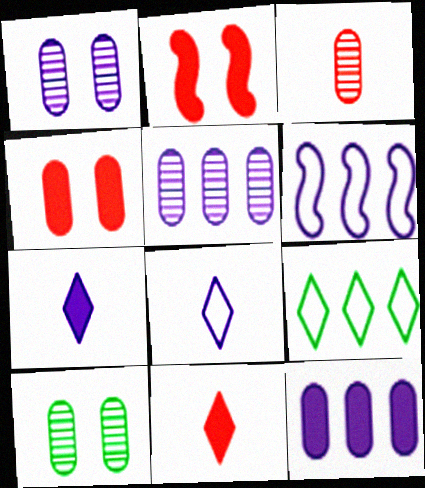[[1, 6, 7], 
[3, 5, 10], 
[6, 10, 11]]